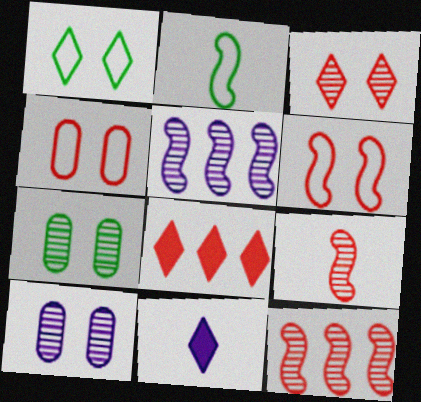[[2, 8, 10], 
[4, 8, 9]]